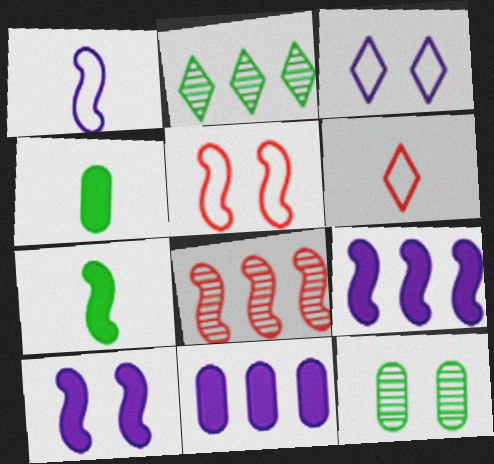[[3, 4, 8], 
[6, 9, 12]]